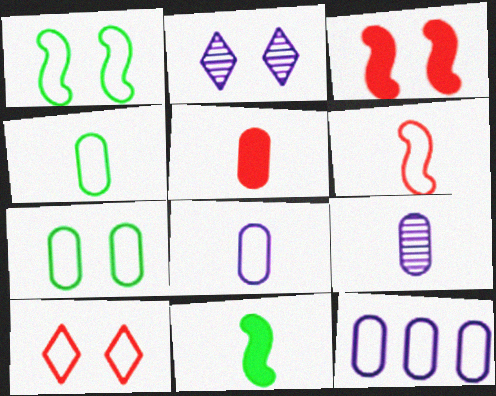[[2, 3, 7], 
[4, 5, 9]]